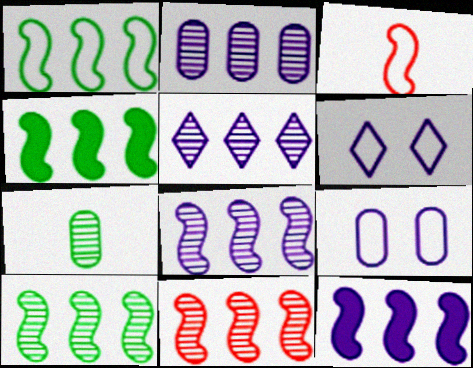[[1, 4, 10], 
[1, 11, 12], 
[2, 5, 8], 
[8, 10, 11]]